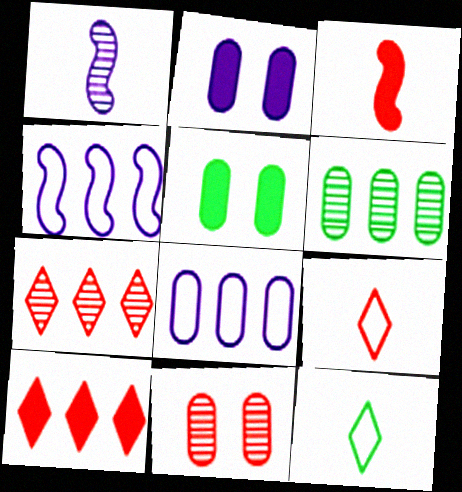[[4, 6, 10]]